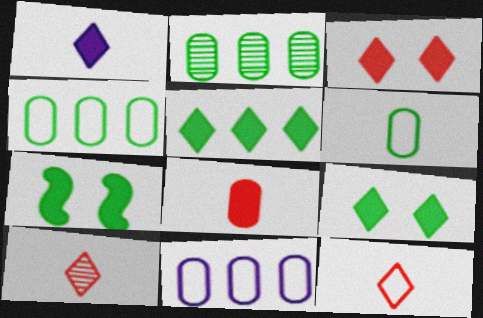[[1, 3, 5], 
[7, 10, 11]]